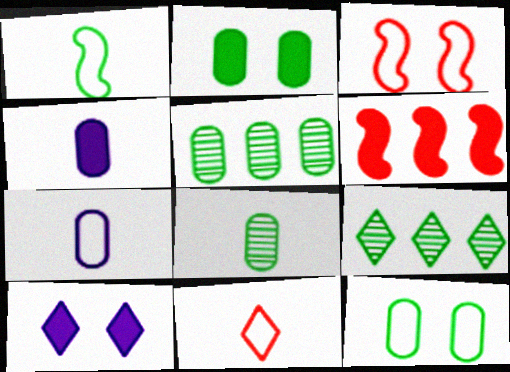[[1, 2, 9], 
[1, 7, 11], 
[3, 4, 9], 
[9, 10, 11]]